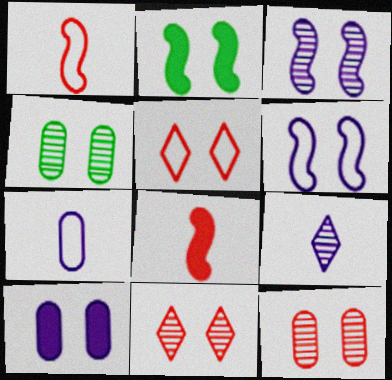[[3, 4, 11]]